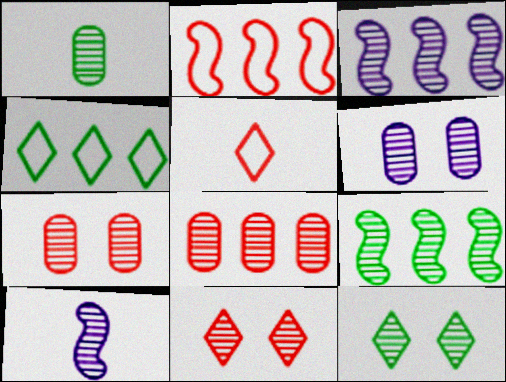[[1, 3, 11], 
[1, 6, 8], 
[1, 9, 12], 
[8, 10, 12]]